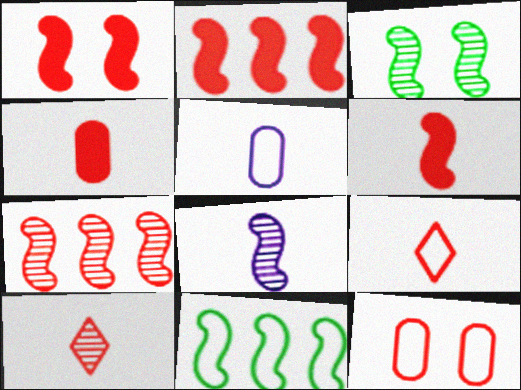[[1, 2, 6], 
[1, 8, 11], 
[2, 10, 12], 
[3, 7, 8]]